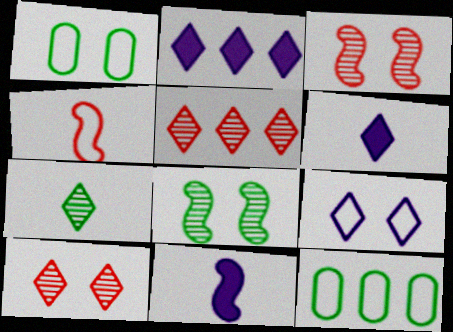[[1, 5, 11], 
[3, 6, 12], 
[4, 9, 12], 
[10, 11, 12]]